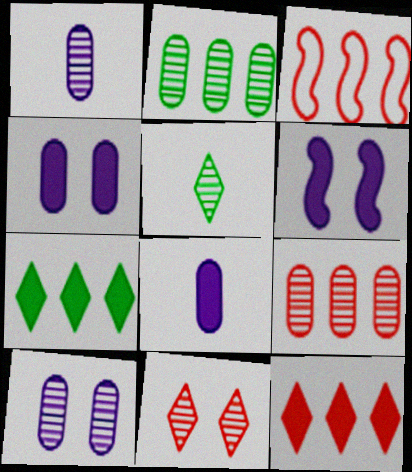[[3, 4, 5], 
[3, 9, 12]]